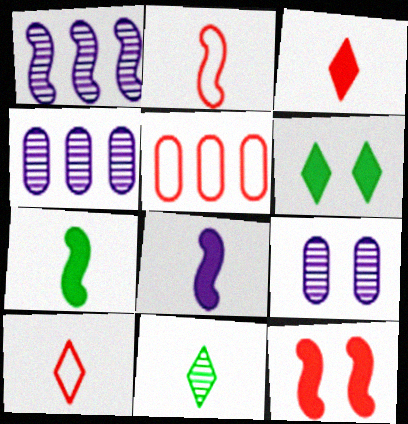[[2, 4, 6]]